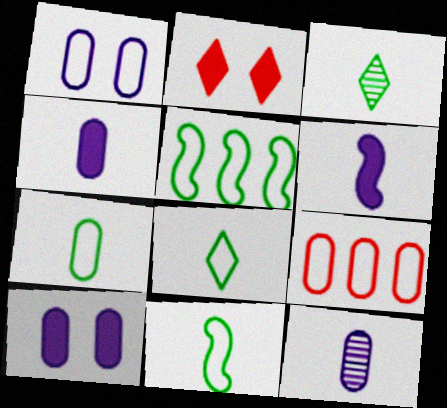[[1, 7, 9], 
[2, 5, 12], 
[7, 8, 11]]